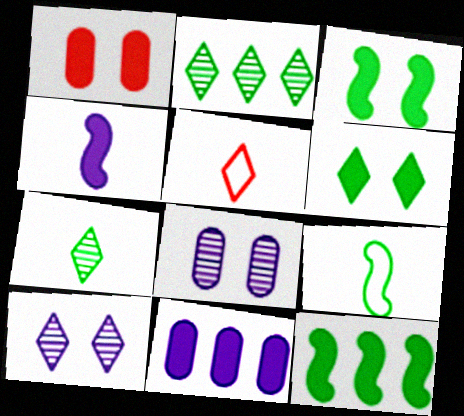[[5, 8, 12]]